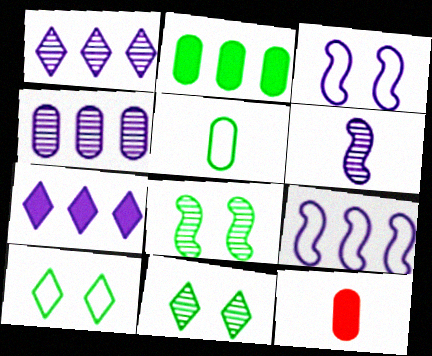[[4, 7, 9], 
[9, 11, 12]]